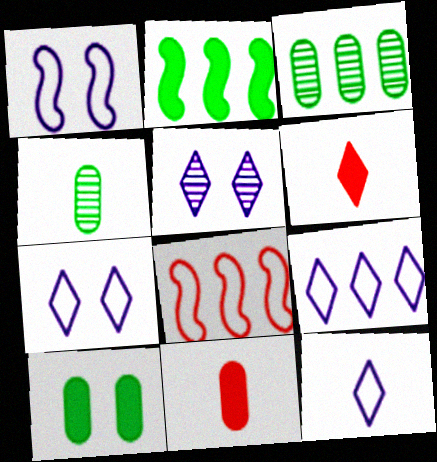[[1, 3, 6], 
[7, 9, 12]]